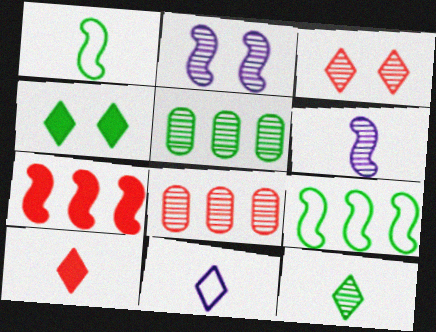[[1, 2, 7], 
[1, 4, 5], 
[2, 8, 12], 
[3, 5, 6], 
[10, 11, 12]]